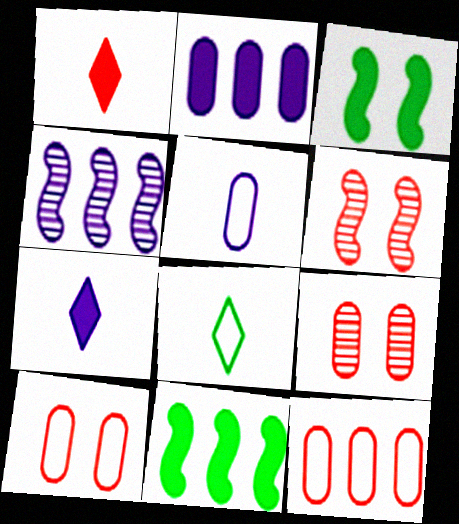[[1, 2, 3], 
[1, 6, 12], 
[2, 6, 8]]